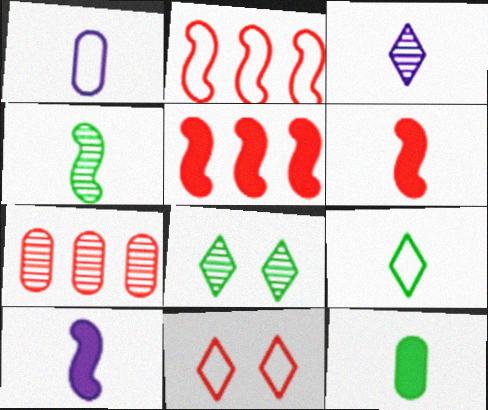[[1, 3, 10], 
[1, 5, 8], 
[4, 9, 12], 
[6, 7, 11]]